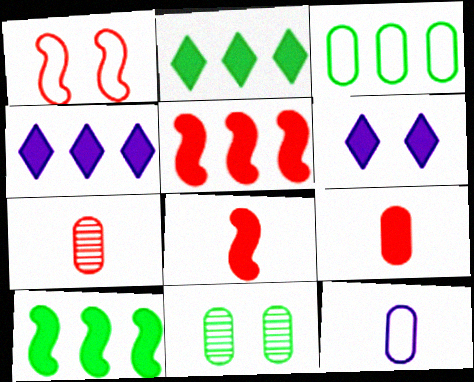[[1, 6, 11], 
[6, 9, 10]]